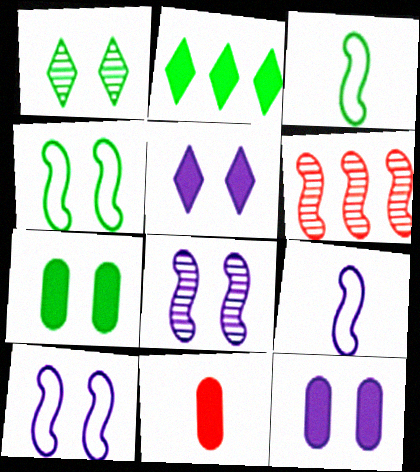[[1, 4, 7]]